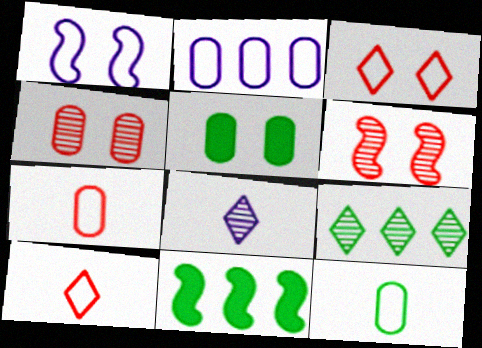[]